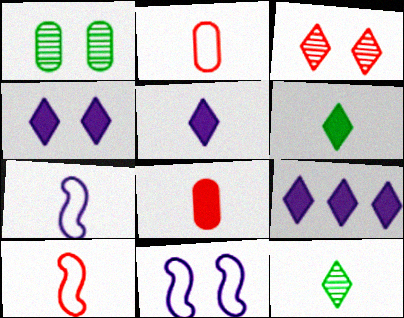[[1, 9, 10], 
[4, 5, 9], 
[7, 8, 12]]